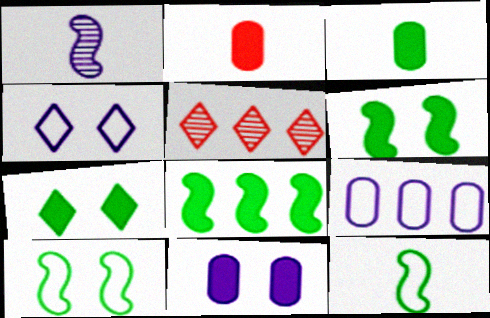[[3, 7, 8], 
[5, 8, 9], 
[5, 11, 12]]